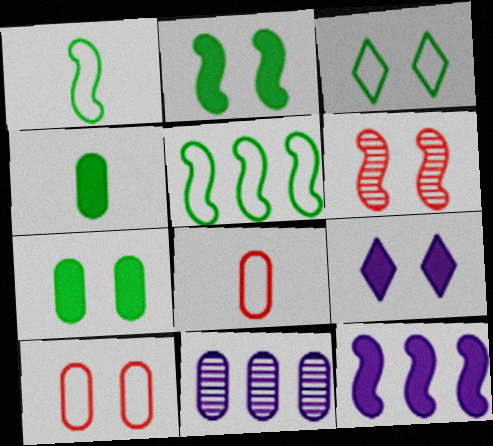[[1, 6, 12], 
[4, 10, 11], 
[7, 8, 11]]